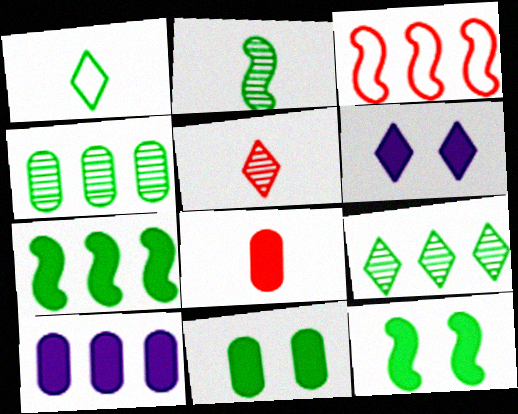[[1, 4, 12], 
[3, 9, 10], 
[6, 7, 8], 
[8, 10, 11]]